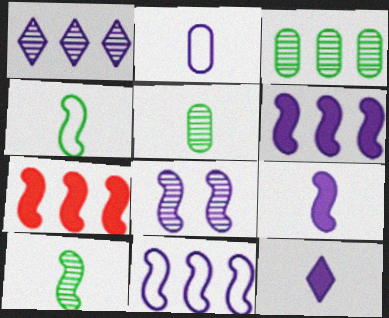[[4, 7, 8], 
[8, 9, 11]]